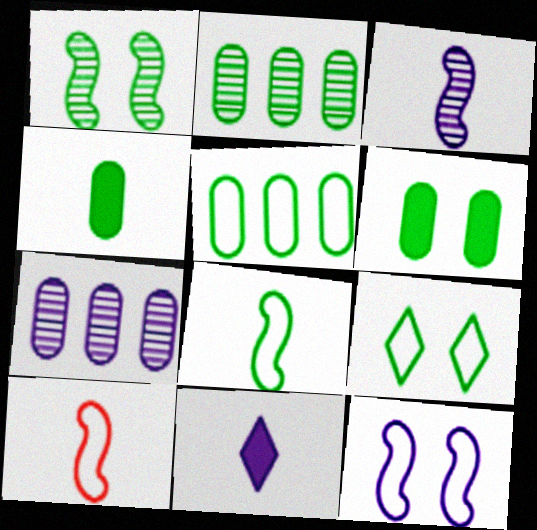[[1, 6, 9], 
[5, 8, 9], 
[7, 11, 12]]